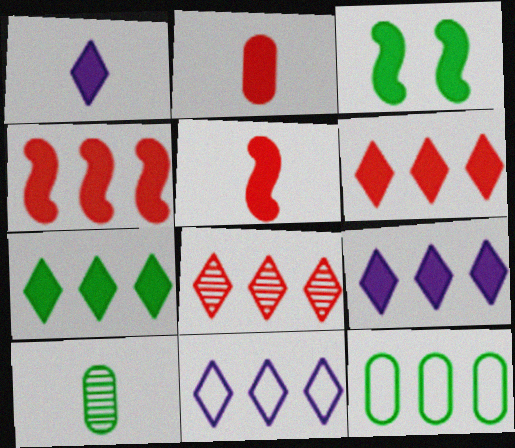[[2, 3, 9], 
[6, 7, 9], 
[7, 8, 11]]